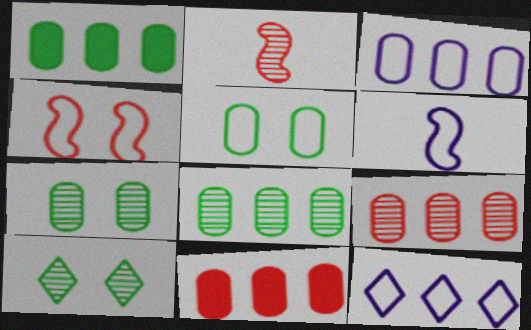[[1, 3, 9], 
[3, 8, 11], 
[6, 10, 11]]